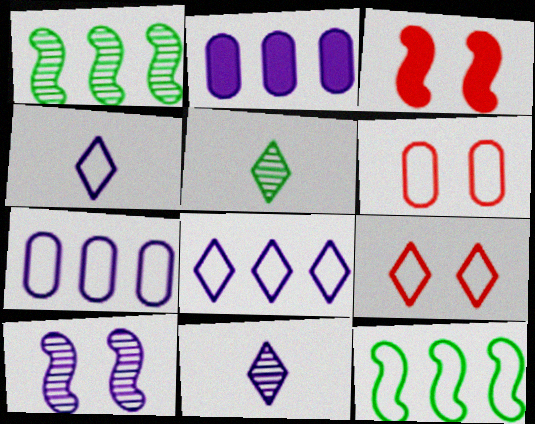[[2, 4, 10], 
[3, 5, 7], 
[4, 6, 12]]